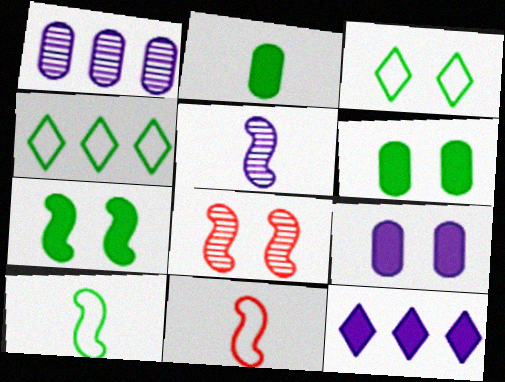[[3, 8, 9]]